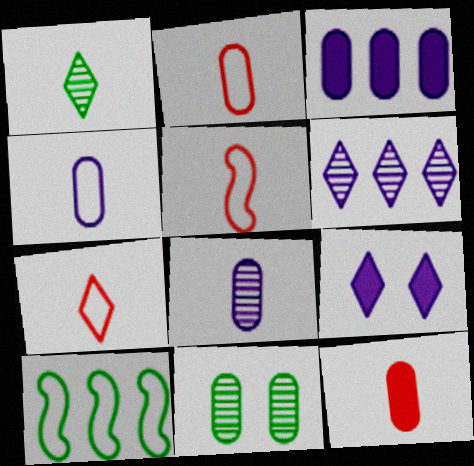[[2, 3, 11], 
[2, 5, 7]]